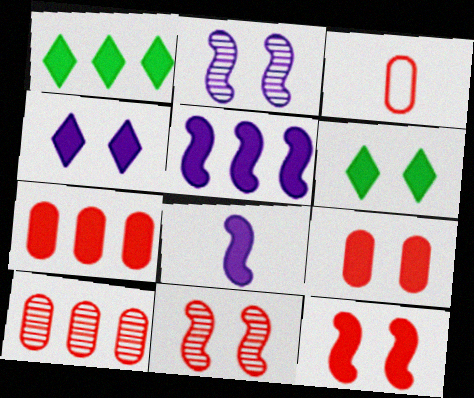[[1, 2, 3], 
[1, 5, 7], 
[1, 8, 9], 
[3, 9, 10], 
[6, 7, 8]]